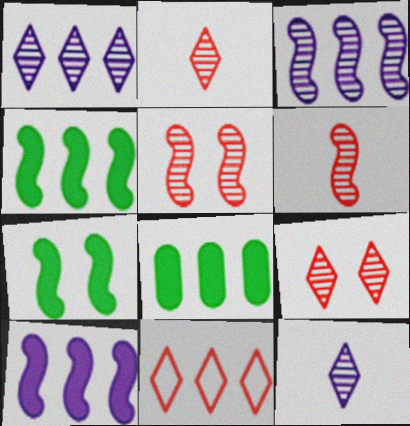[[3, 8, 11]]